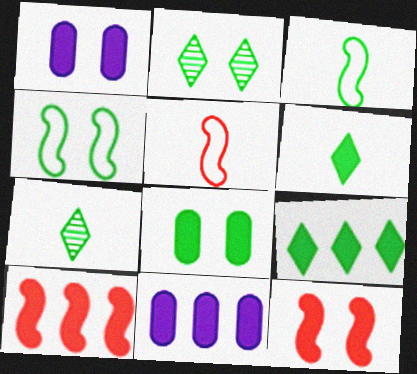[[1, 6, 10], 
[2, 4, 8], 
[2, 5, 11], 
[6, 11, 12], 
[9, 10, 11]]